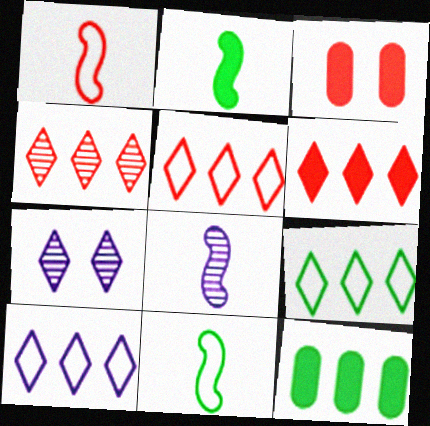[[1, 2, 8], 
[1, 3, 4], 
[1, 7, 12], 
[3, 8, 9], 
[4, 5, 6], 
[5, 9, 10]]